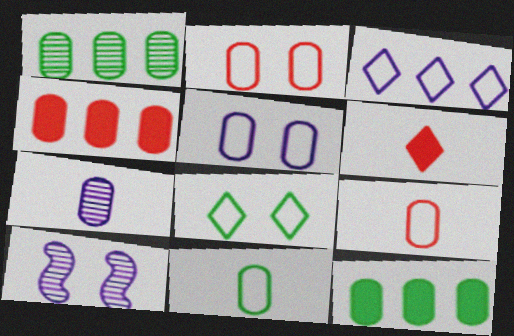[[2, 7, 12]]